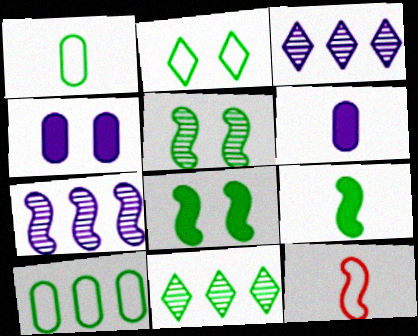[[1, 8, 11], 
[4, 11, 12], 
[7, 8, 12]]